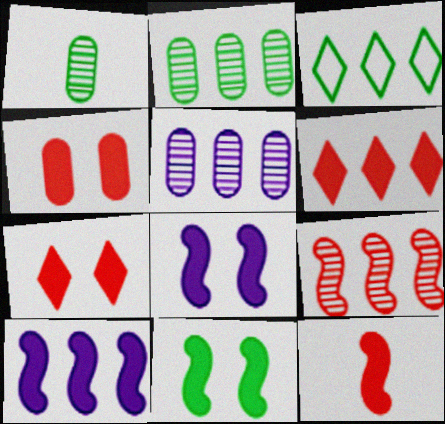[[1, 3, 11], 
[4, 6, 12], 
[10, 11, 12]]